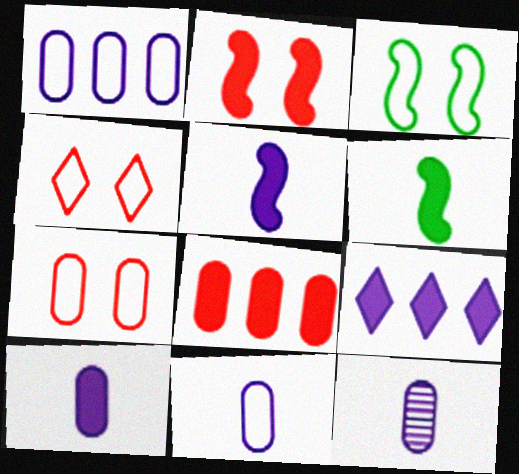[[10, 11, 12]]